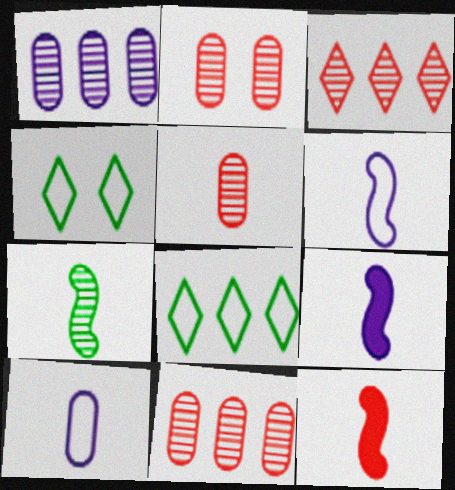[[1, 4, 12], 
[2, 5, 11], 
[2, 8, 9], 
[4, 9, 11], 
[6, 7, 12]]